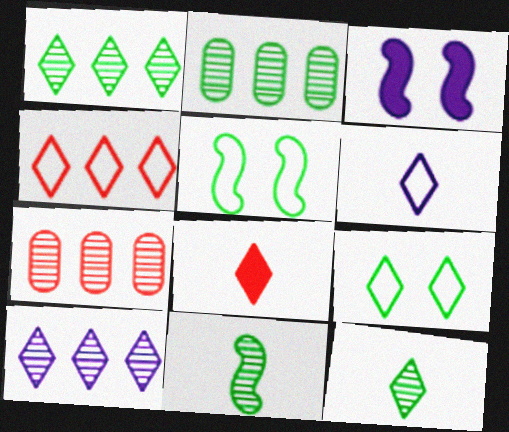[[4, 6, 9], 
[6, 8, 12], 
[8, 9, 10]]